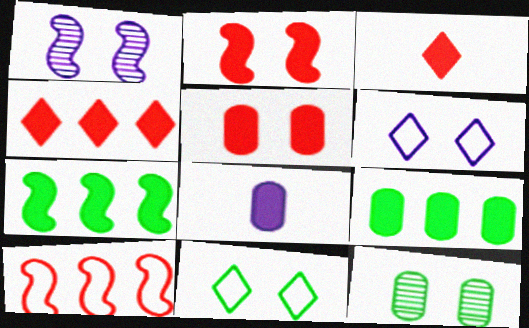[[1, 5, 11], 
[2, 6, 12], 
[5, 8, 9]]